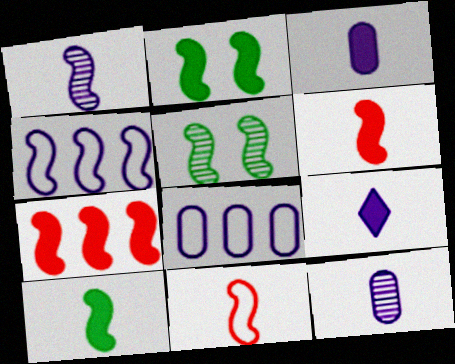[[1, 10, 11], 
[4, 5, 6]]